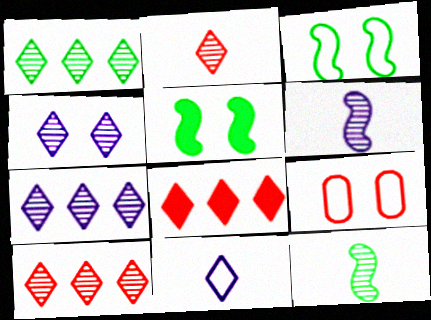[[1, 2, 4], 
[1, 7, 10], 
[4, 5, 9]]